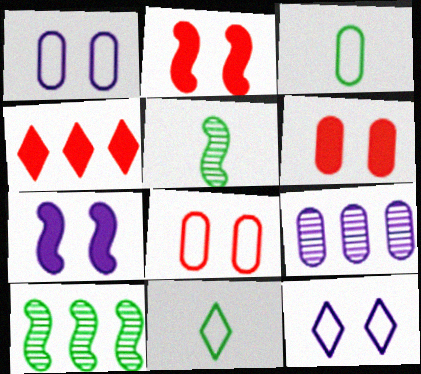[[1, 4, 5], 
[2, 9, 11], 
[3, 6, 9]]